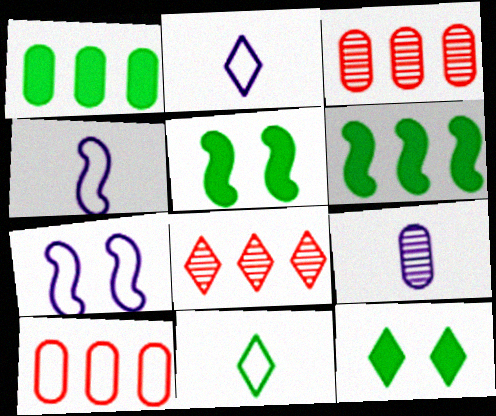[[2, 3, 5], 
[2, 8, 12], 
[3, 4, 12], 
[7, 10, 11]]